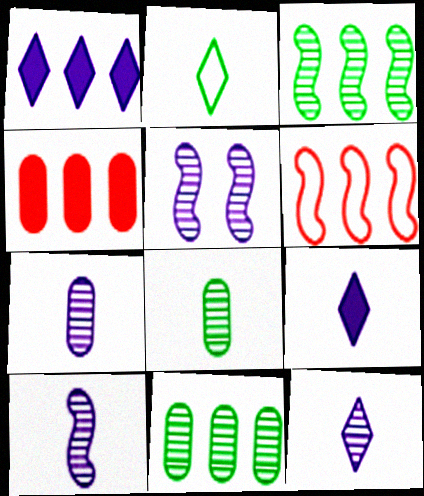[[1, 6, 11], 
[2, 4, 5], 
[7, 10, 12]]